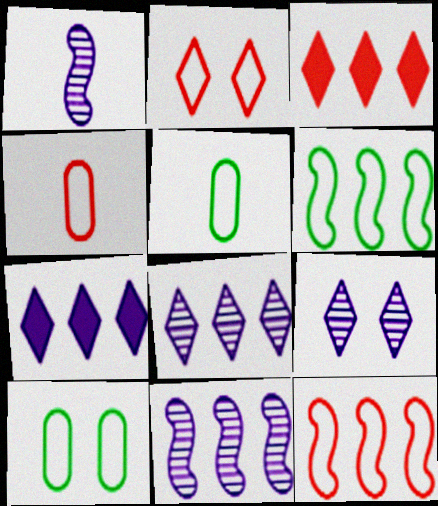[[1, 3, 10], 
[2, 4, 12]]